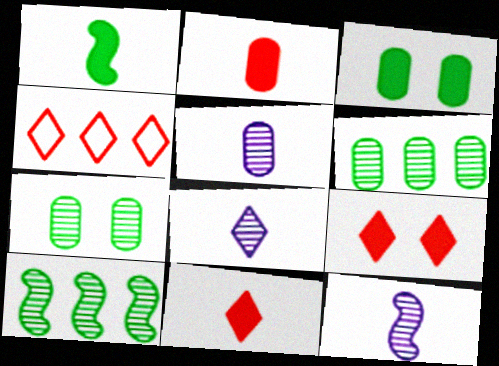[[3, 4, 12], 
[5, 8, 12]]